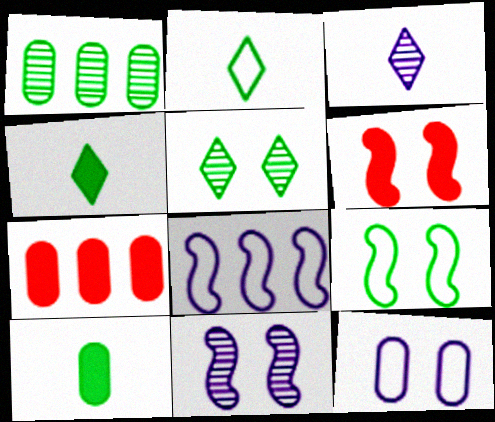[[1, 4, 9], 
[2, 7, 11], 
[3, 7, 9], 
[5, 6, 12], 
[6, 9, 11]]